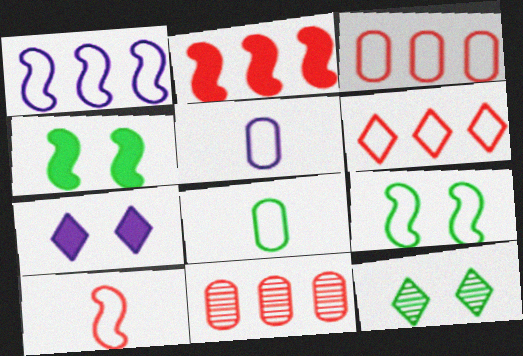[[1, 9, 10], 
[2, 5, 12], 
[2, 6, 11], 
[5, 6, 9]]